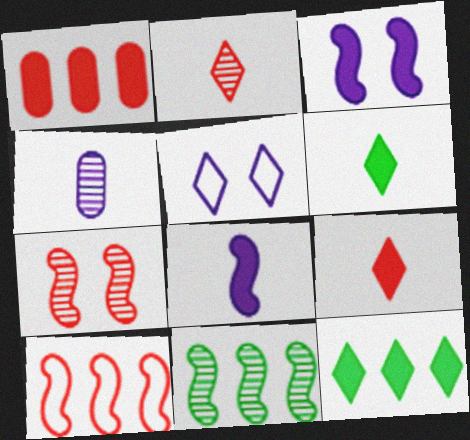[[1, 3, 6], 
[2, 5, 12]]